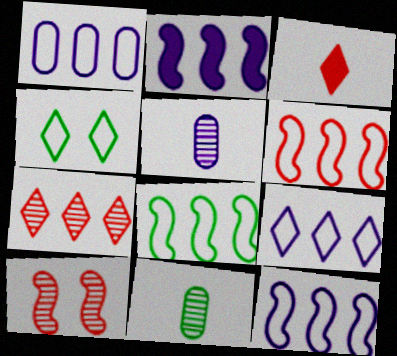[[1, 9, 12], 
[6, 8, 12]]